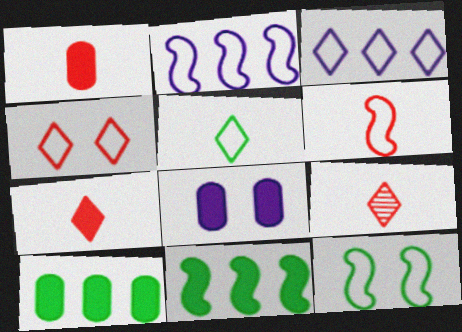[[1, 6, 9], 
[1, 8, 10], 
[2, 6, 12], 
[3, 4, 5], 
[7, 8, 11]]